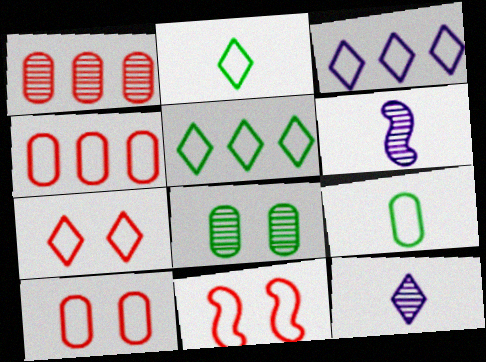[[2, 3, 7], 
[3, 9, 11], 
[7, 10, 11]]